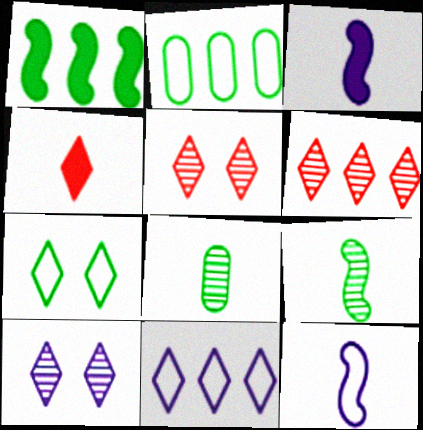[[1, 7, 8], 
[2, 3, 5], 
[4, 8, 12]]